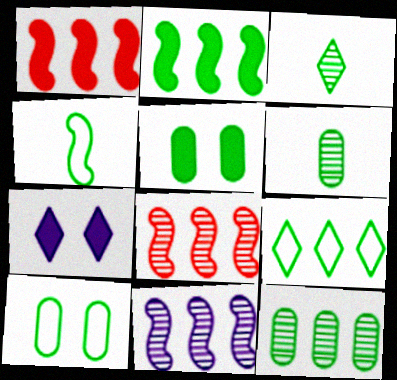[[2, 3, 10], 
[2, 9, 12], 
[4, 9, 10]]